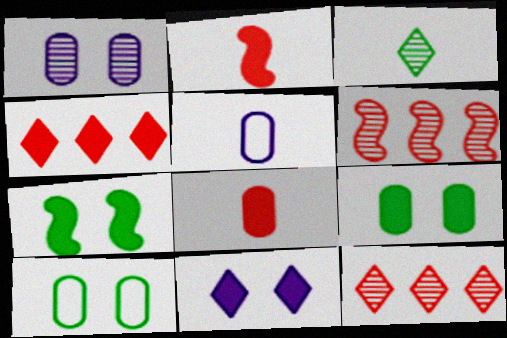[[1, 3, 6], 
[2, 3, 5], 
[5, 7, 12]]